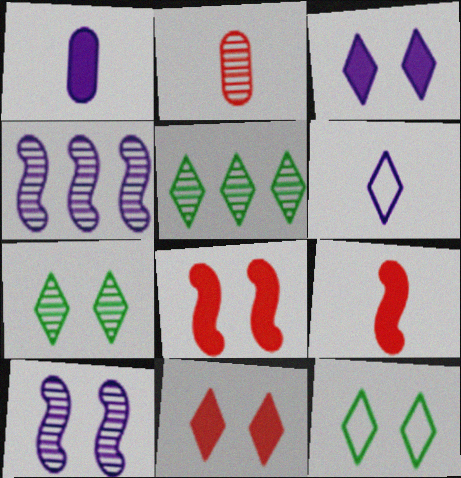[[2, 4, 7], 
[2, 5, 10], 
[5, 6, 11]]